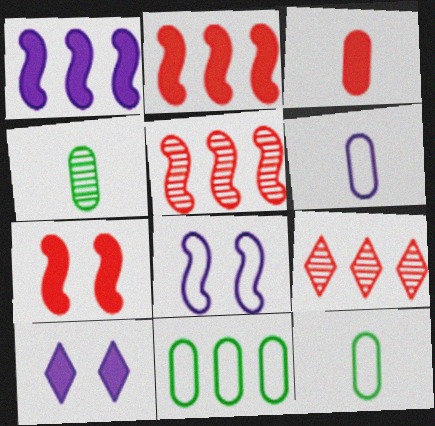[[1, 9, 11], 
[3, 4, 6], 
[5, 10, 12]]